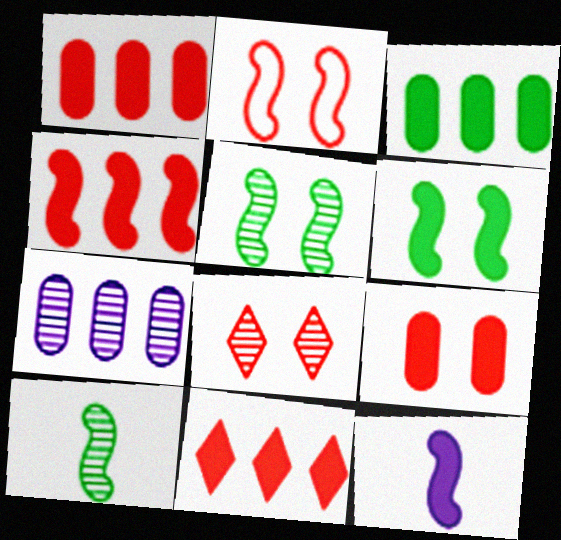[[1, 4, 11], 
[2, 8, 9], 
[4, 6, 12], 
[7, 8, 10]]